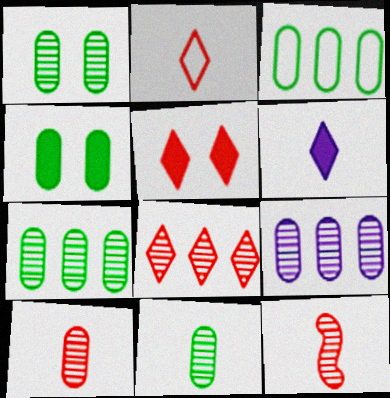[[1, 7, 11], 
[1, 9, 10], 
[2, 5, 8], 
[3, 4, 11]]